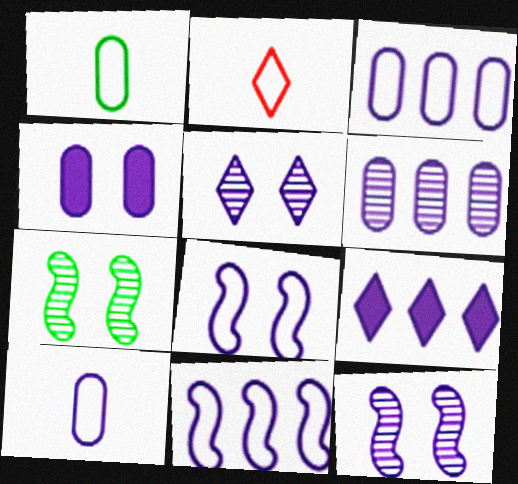[[4, 5, 8], 
[4, 6, 10], 
[6, 9, 11], 
[9, 10, 12]]